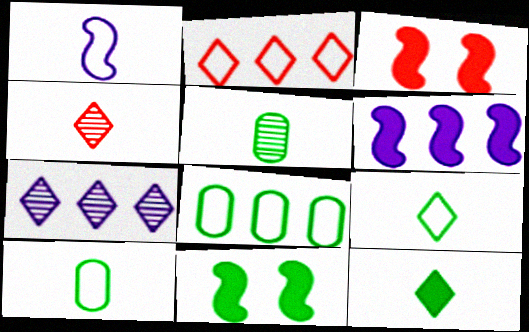[[3, 7, 10]]